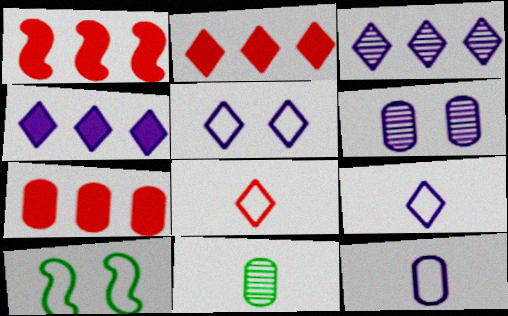[[1, 2, 7], 
[1, 5, 11]]